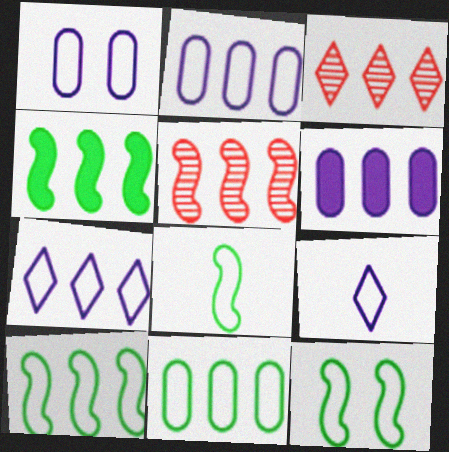[[2, 3, 4], 
[3, 6, 10], 
[8, 10, 12]]